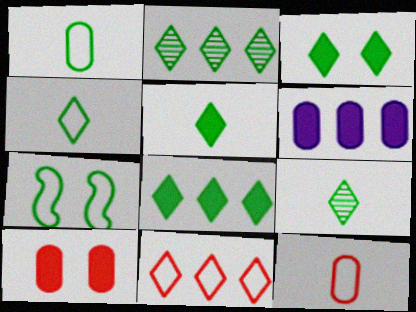[[2, 3, 4], 
[3, 5, 8], 
[4, 5, 9]]